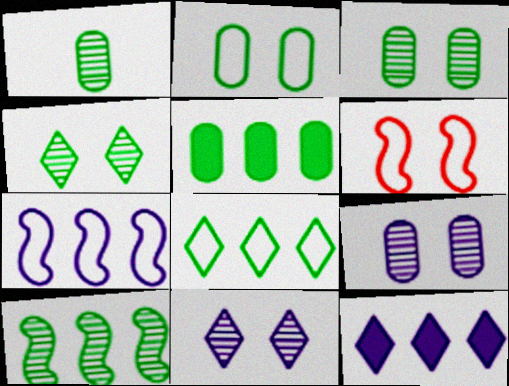[[1, 2, 5], 
[1, 4, 10], 
[1, 6, 12], 
[5, 8, 10]]